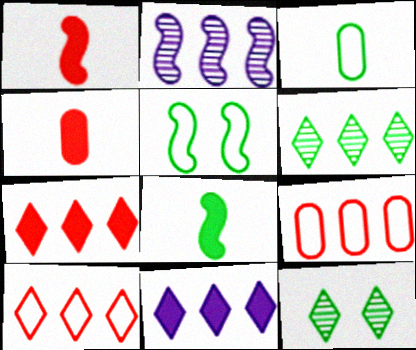[[1, 2, 5], 
[6, 10, 11]]